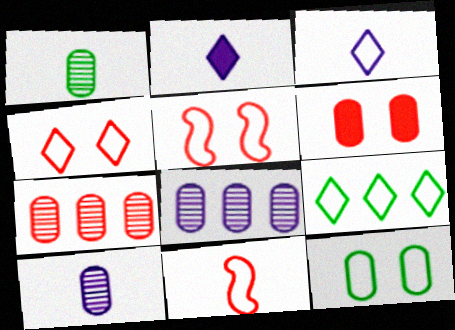[[1, 2, 11], 
[3, 4, 9]]